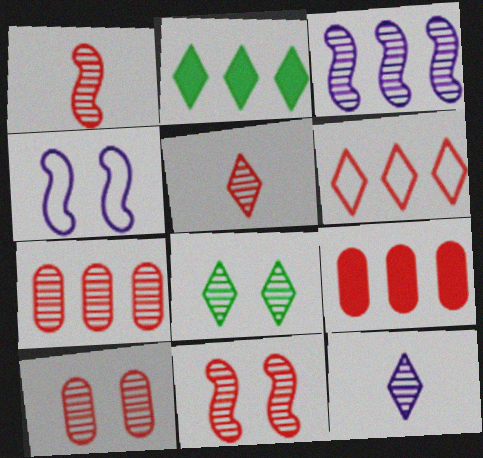[[5, 7, 11]]